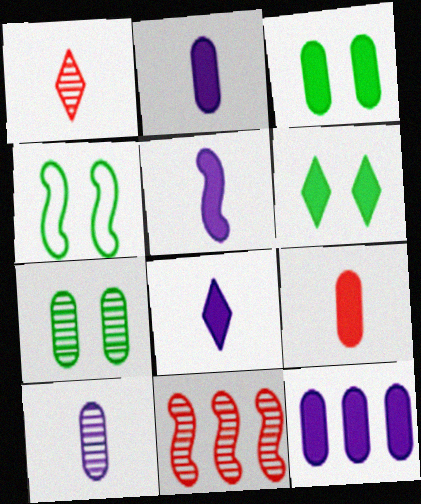[[1, 4, 12], 
[2, 5, 8], 
[3, 9, 12], 
[4, 5, 11], 
[4, 6, 7]]